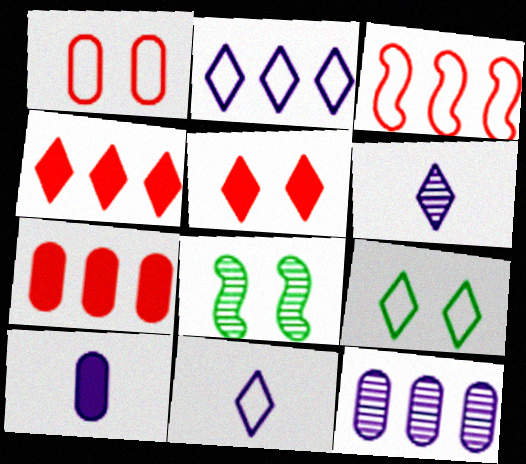[[4, 6, 9], 
[7, 8, 11]]